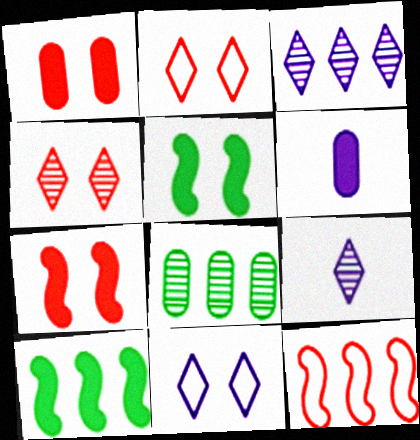[]